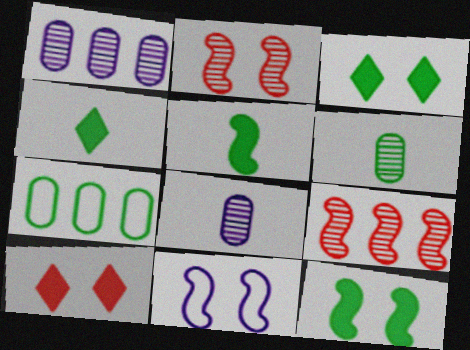[[2, 11, 12], 
[5, 9, 11]]